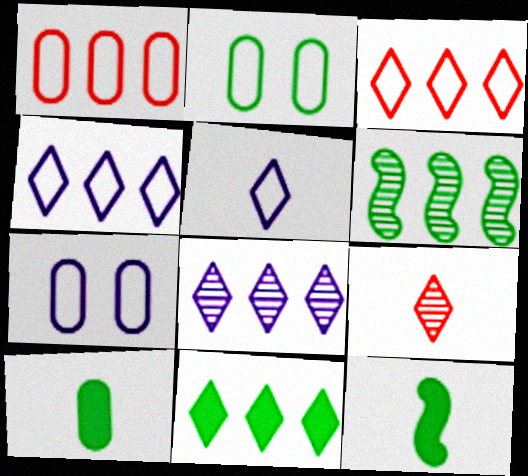[[3, 8, 11]]